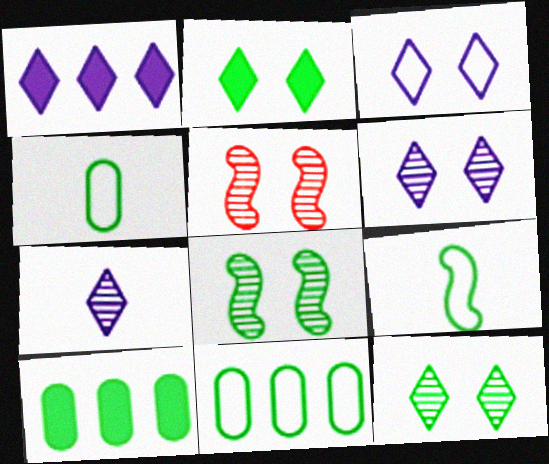[[1, 3, 7], 
[1, 4, 5], 
[9, 10, 12]]